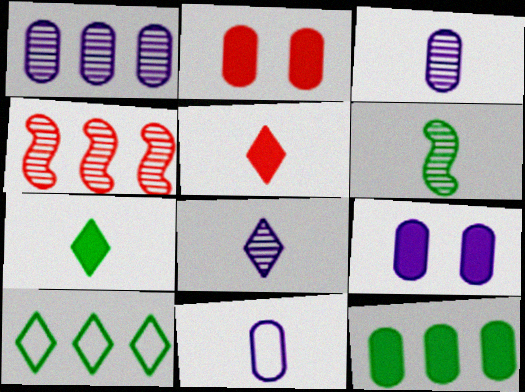[[1, 9, 11], 
[5, 6, 11]]